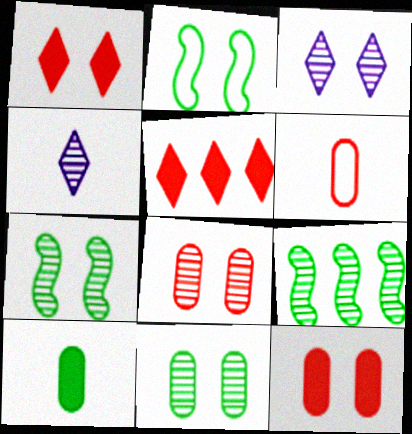[[2, 3, 12], 
[3, 7, 8], 
[4, 8, 9]]